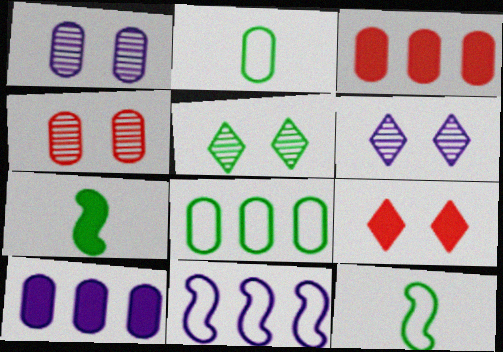[[1, 2, 3], 
[2, 4, 10], 
[3, 6, 12], 
[5, 7, 8], 
[7, 9, 10]]